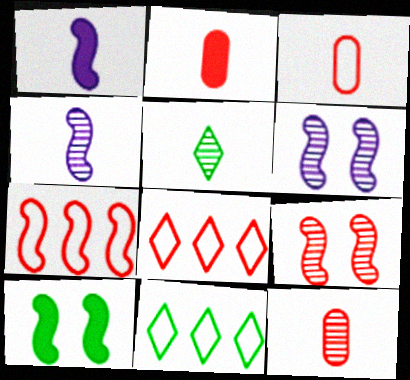[[1, 3, 5], 
[2, 3, 12], 
[2, 6, 11], 
[2, 8, 9], 
[4, 5, 12], 
[4, 7, 10]]